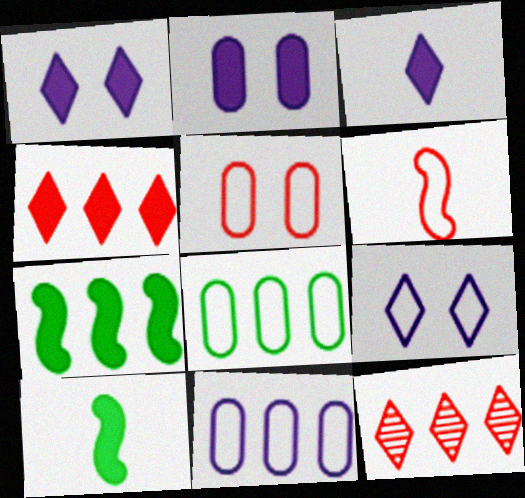[[2, 4, 10], 
[6, 8, 9], 
[7, 11, 12]]